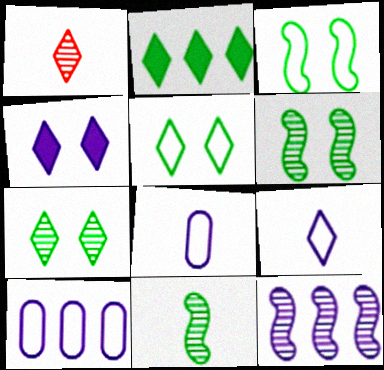[[4, 8, 12]]